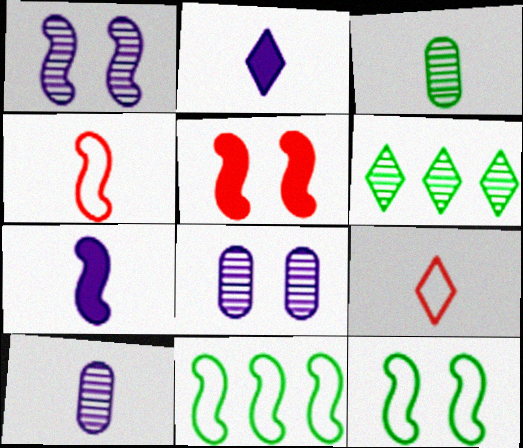[[1, 5, 12], 
[2, 3, 4], 
[3, 7, 9]]